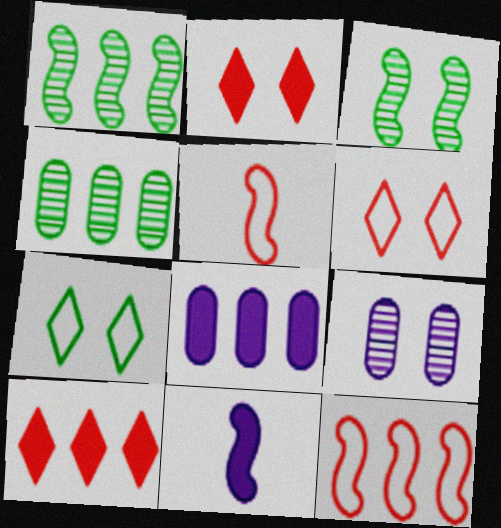[[3, 11, 12], 
[4, 6, 11]]